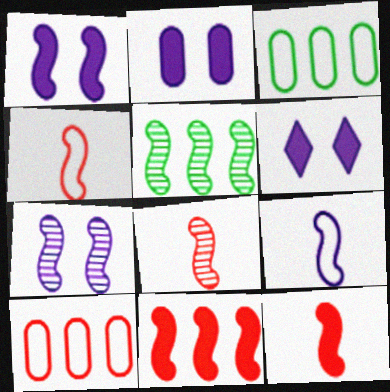[[1, 2, 6], 
[1, 4, 5], 
[3, 6, 8], 
[4, 8, 12], 
[5, 7, 8]]